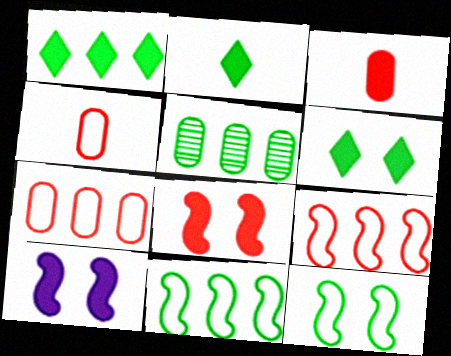[[1, 2, 6], 
[1, 3, 10], 
[1, 5, 11], 
[2, 5, 12]]